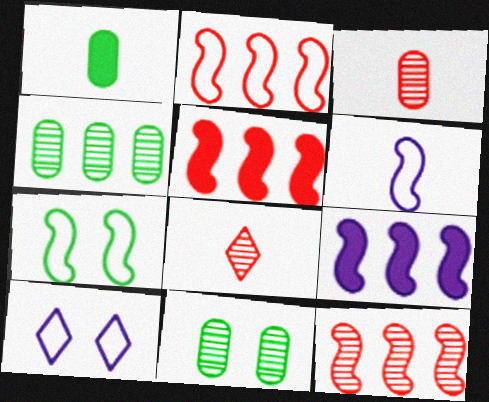[[1, 6, 8], 
[1, 10, 12], 
[2, 5, 12], 
[2, 6, 7]]